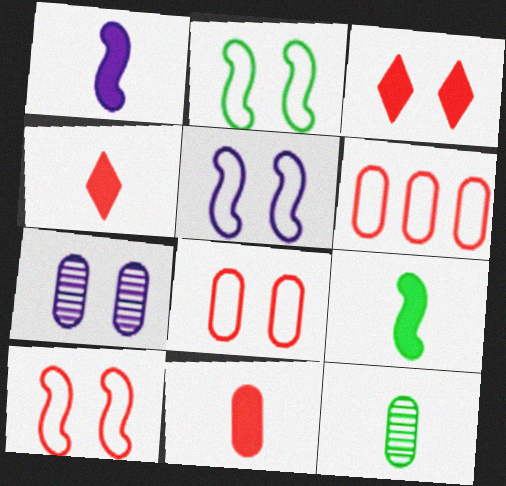[[2, 3, 7], 
[2, 5, 10]]